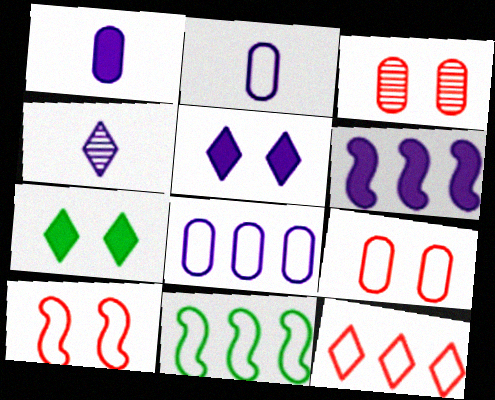[[1, 5, 6], 
[4, 7, 12], 
[8, 11, 12]]